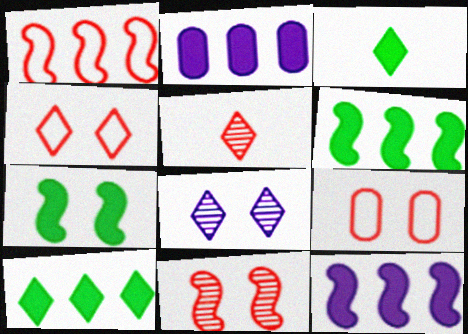[[7, 8, 9]]